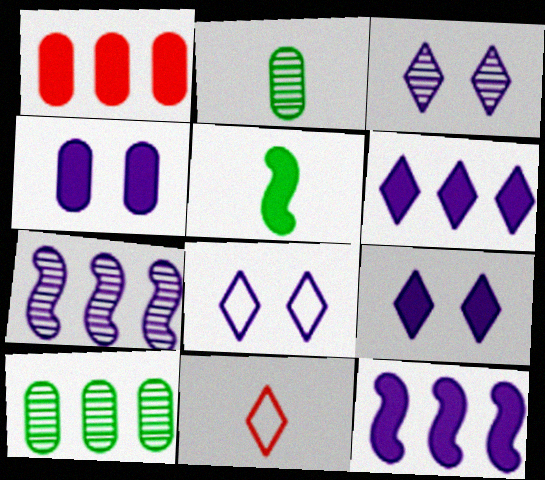[[1, 5, 9], 
[3, 8, 9]]